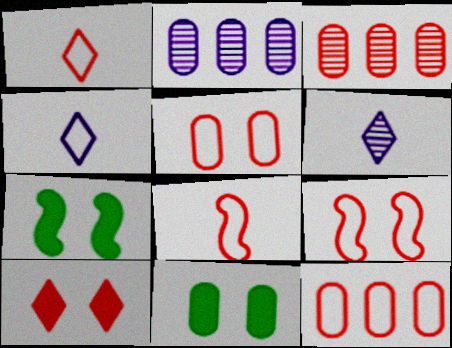[[1, 2, 7], 
[1, 9, 12], 
[3, 4, 7], 
[3, 8, 10], 
[6, 7, 12]]